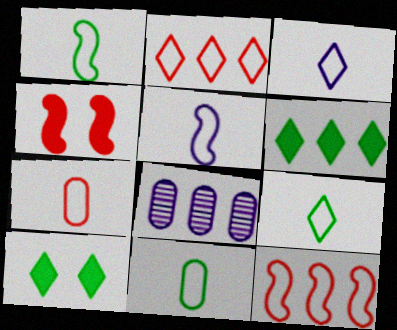[[1, 3, 7], 
[1, 9, 11], 
[4, 8, 9], 
[5, 7, 9], 
[6, 8, 12]]